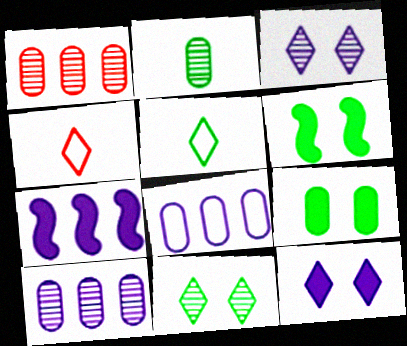[[4, 6, 10]]